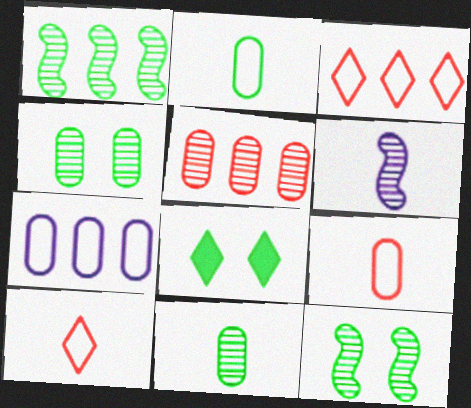[[1, 2, 8]]